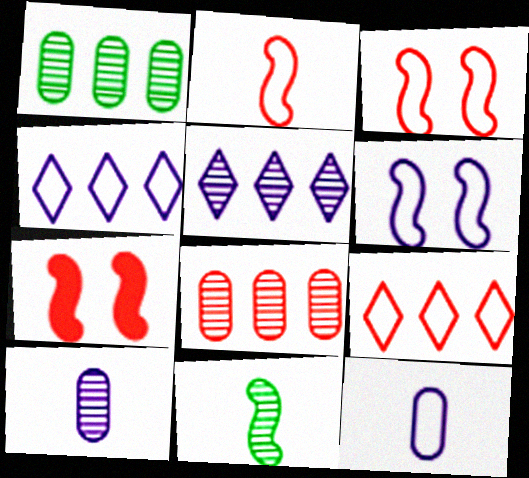[[4, 6, 12]]